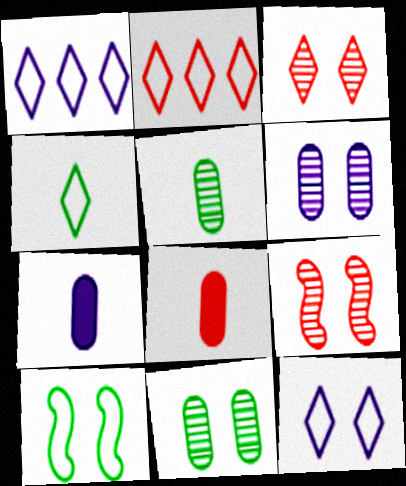[[2, 4, 12], 
[2, 8, 9]]